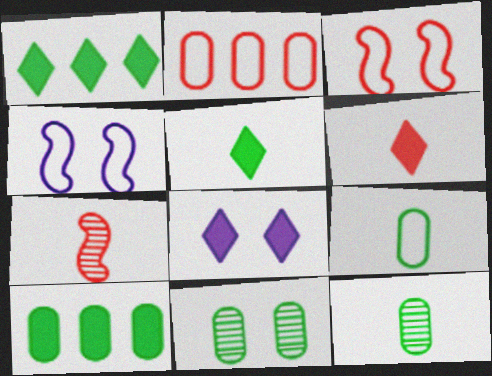[[1, 6, 8], 
[3, 8, 11], 
[9, 10, 11]]